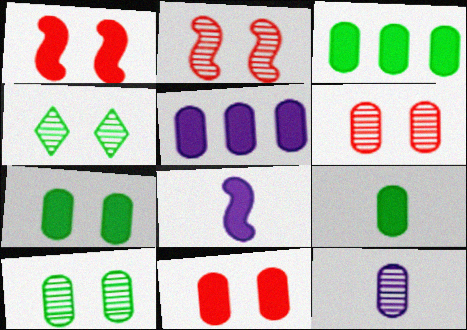[[3, 7, 9], 
[5, 9, 11]]